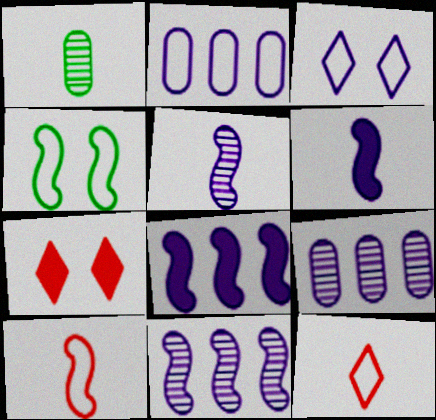[[1, 6, 12], 
[2, 4, 12], 
[3, 6, 9]]